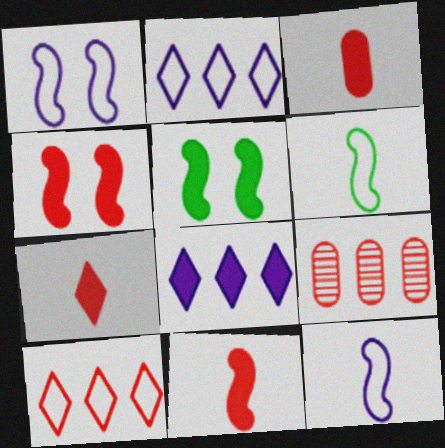[[3, 5, 8], 
[3, 7, 11]]